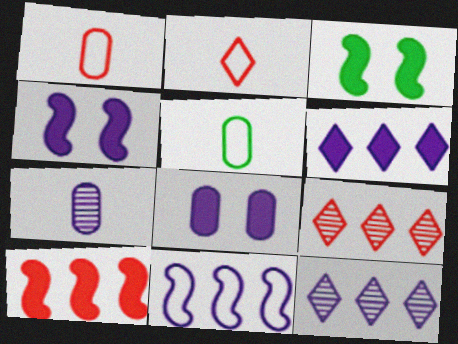[[1, 3, 12], 
[4, 5, 9]]